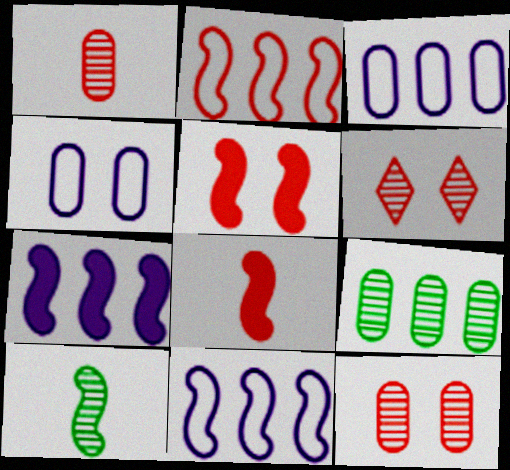[[5, 10, 11]]